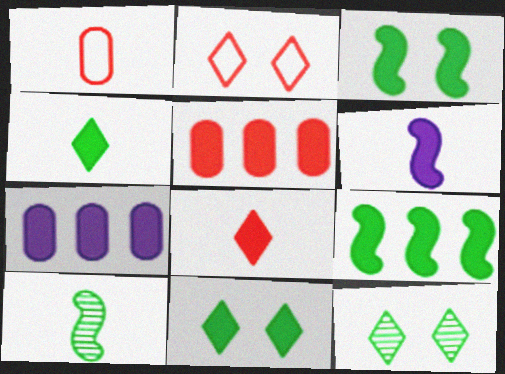[[2, 7, 10], 
[3, 7, 8], 
[5, 6, 11]]